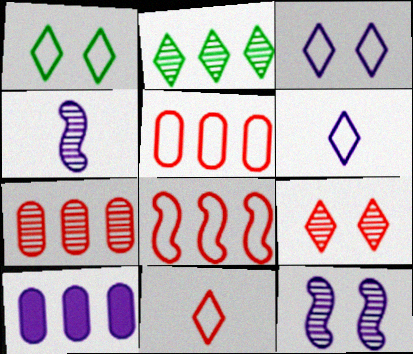[[2, 8, 10], 
[3, 4, 10], 
[6, 10, 12]]